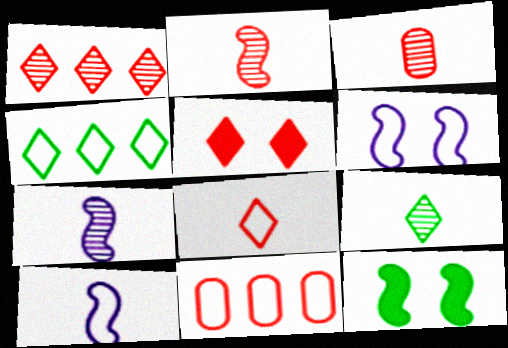[[1, 5, 8], 
[2, 5, 11], 
[3, 7, 9]]